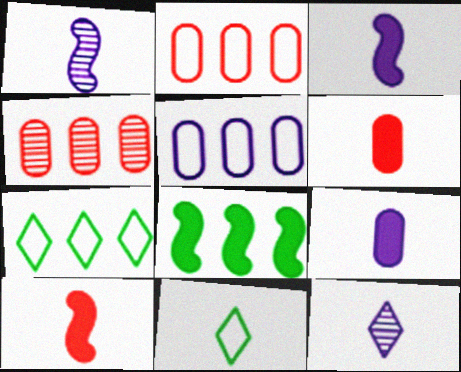[[1, 6, 11]]